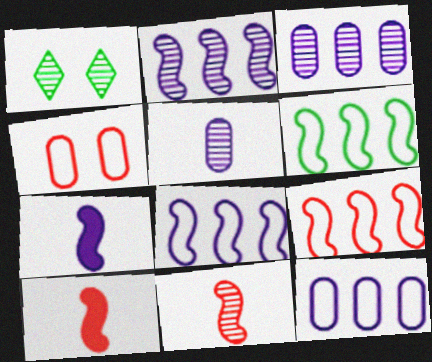[[1, 3, 11], 
[1, 10, 12], 
[6, 8, 9]]